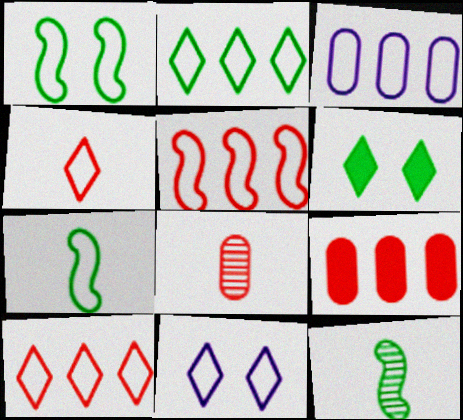[[1, 3, 4], 
[2, 3, 5], 
[2, 4, 11], 
[9, 11, 12]]